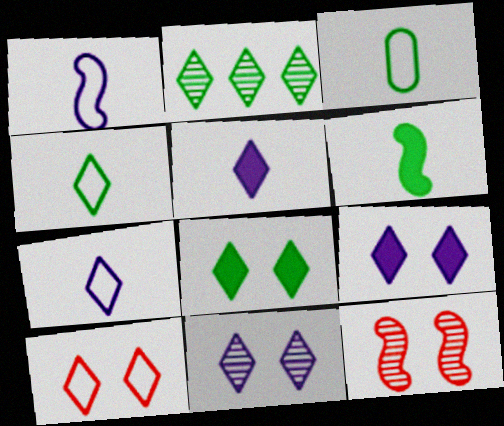[[2, 4, 8], 
[2, 5, 10], 
[8, 10, 11]]